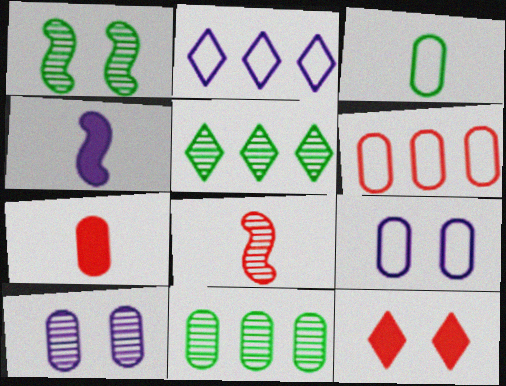[[1, 2, 7], 
[1, 9, 12], 
[2, 4, 10], 
[3, 6, 9], 
[5, 8, 10], 
[6, 8, 12], 
[7, 9, 11]]